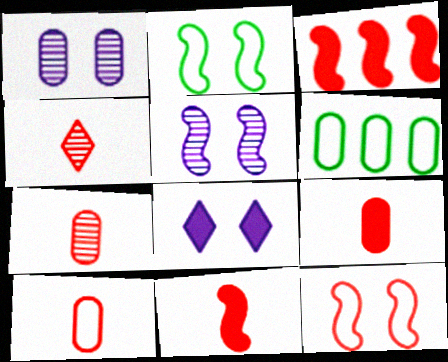[[1, 6, 9], 
[4, 10, 11], 
[7, 9, 10]]